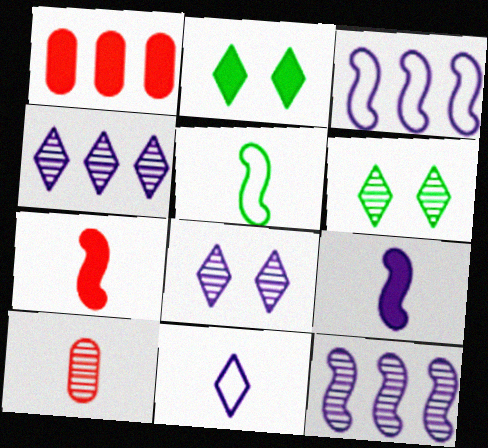[[1, 2, 9], 
[1, 5, 8], 
[2, 3, 10], 
[6, 10, 12]]